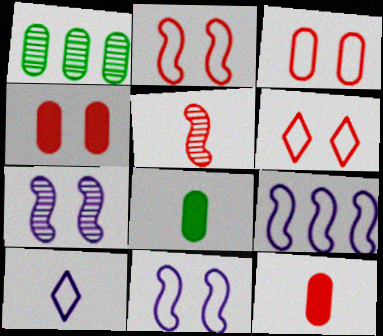[[2, 3, 6], 
[5, 8, 10]]